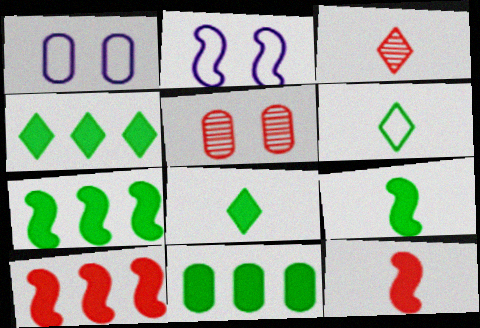[[1, 3, 7], 
[2, 3, 11], 
[4, 7, 11]]